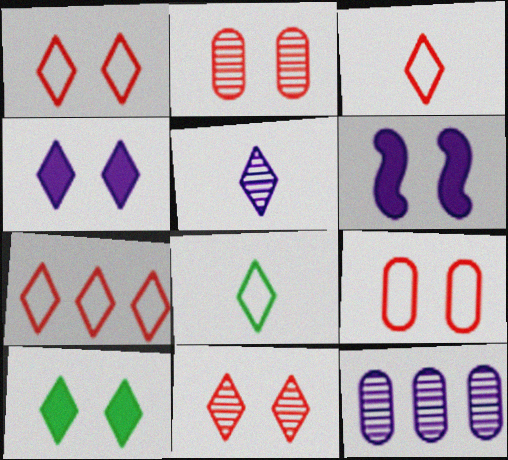[[1, 3, 7], 
[5, 7, 10]]